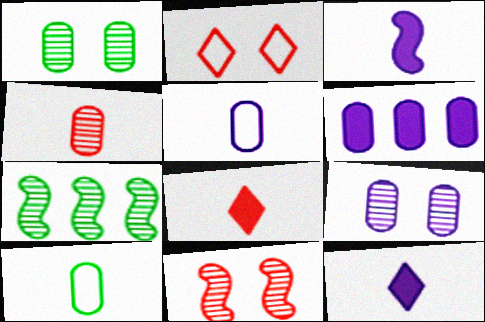[[5, 6, 9]]